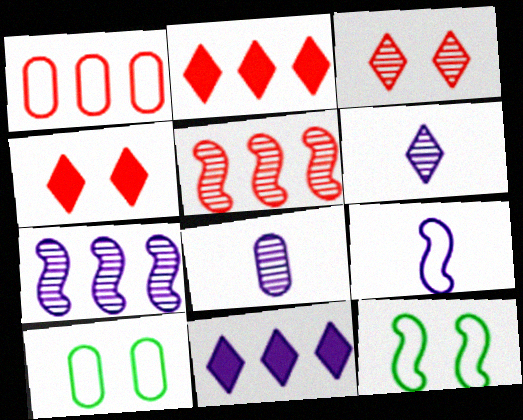[[1, 2, 5], 
[2, 8, 12]]